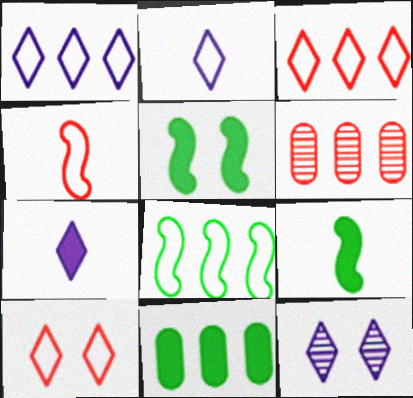[[1, 7, 12], 
[2, 5, 6], 
[4, 11, 12]]